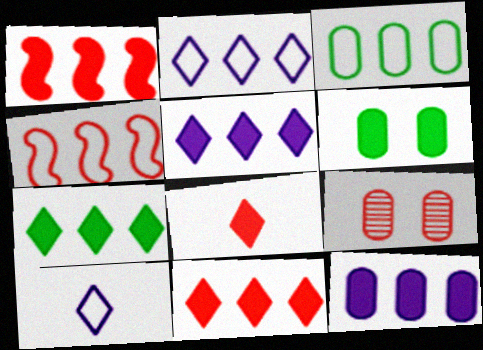[[1, 7, 12], 
[2, 3, 4], 
[4, 8, 9], 
[5, 7, 11]]